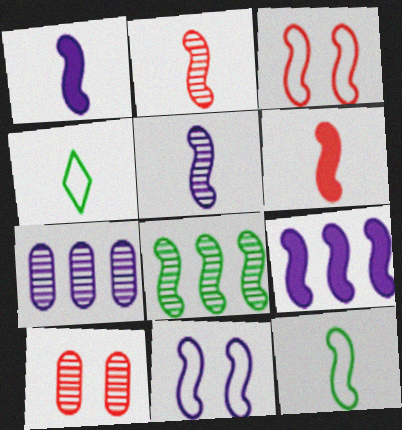[[1, 2, 12], 
[1, 3, 8], 
[4, 9, 10], 
[5, 6, 12], 
[5, 9, 11], 
[6, 8, 11]]